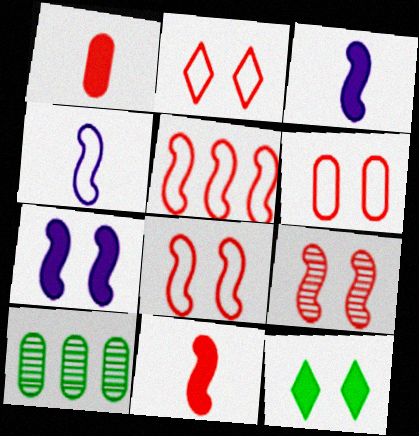[[2, 3, 10], 
[2, 6, 8], 
[5, 9, 11]]